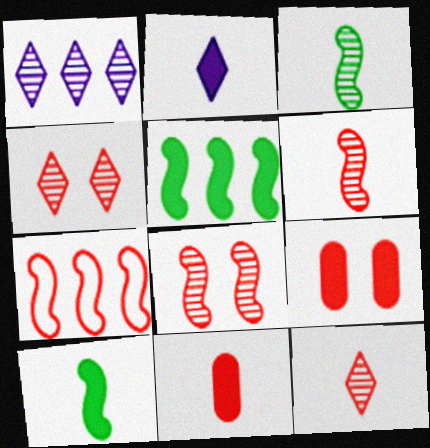[[2, 5, 9], 
[2, 10, 11], 
[4, 7, 11], 
[7, 9, 12]]